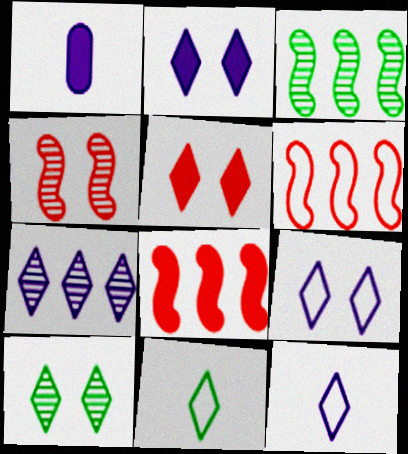[[1, 6, 10], 
[2, 7, 12], 
[5, 7, 11], 
[5, 9, 10]]